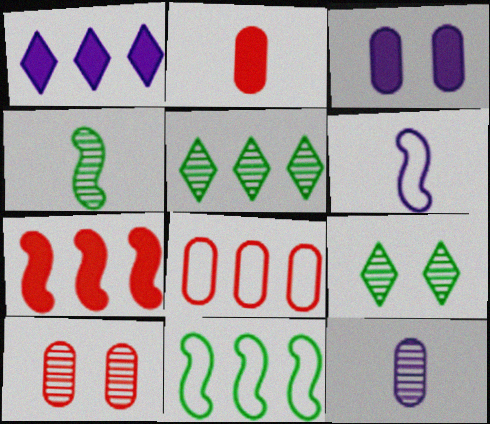[[2, 8, 10]]